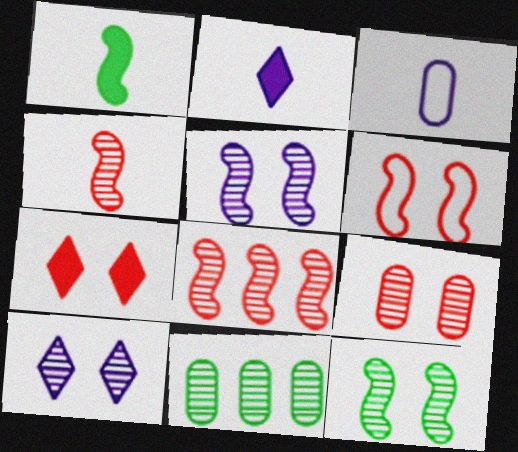[[2, 6, 11], 
[4, 10, 11], 
[6, 7, 9], 
[9, 10, 12]]